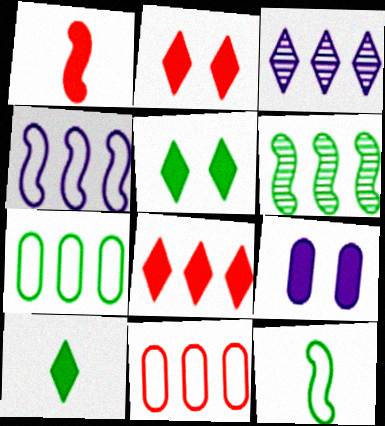[]